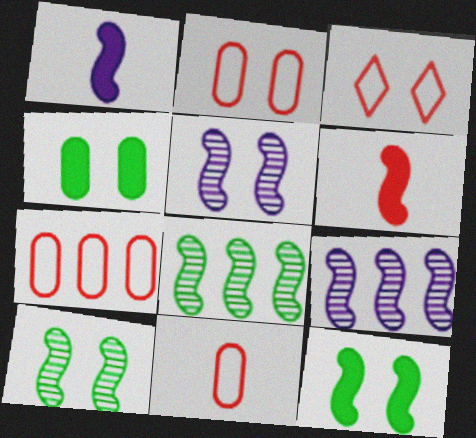[[2, 7, 11], 
[3, 4, 5]]